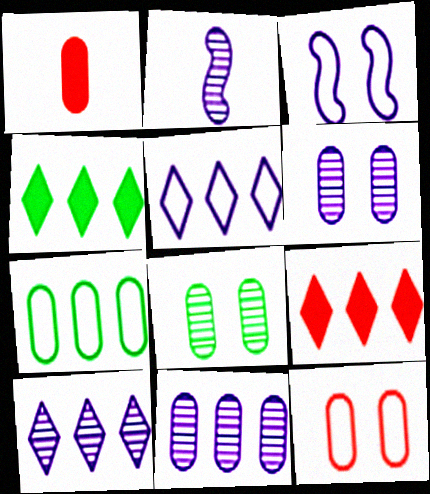[[1, 6, 7], 
[2, 4, 12], 
[2, 6, 10]]